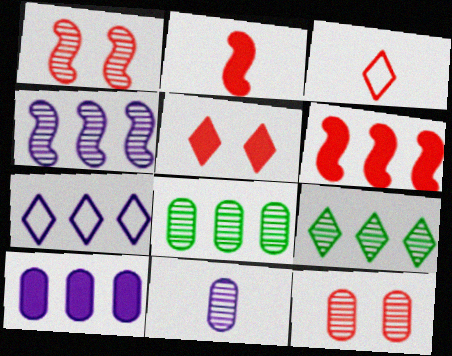[[1, 9, 11], 
[3, 6, 12], 
[4, 7, 10], 
[6, 7, 8], 
[8, 11, 12]]